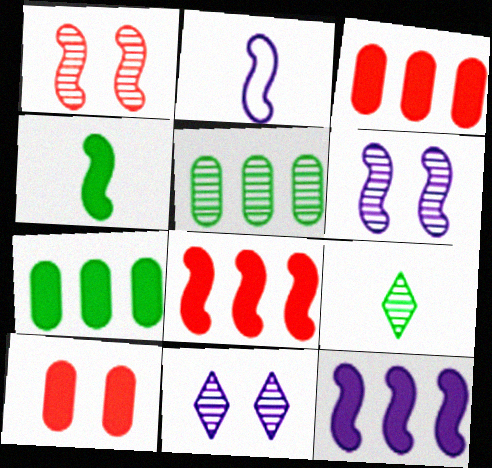[[2, 6, 12]]